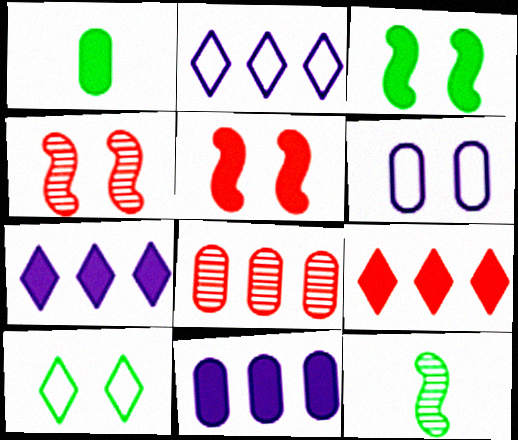[[1, 2, 4], 
[1, 5, 7], 
[1, 6, 8], 
[6, 9, 12]]